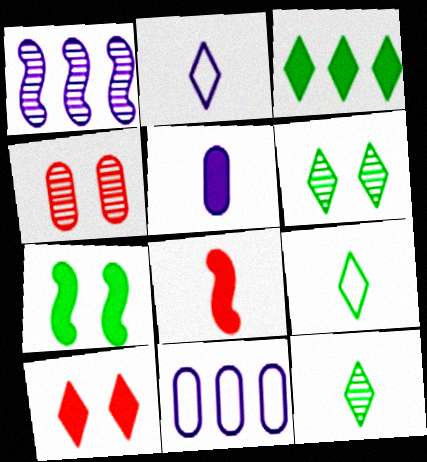[[1, 4, 12], 
[3, 6, 9], 
[6, 8, 11]]